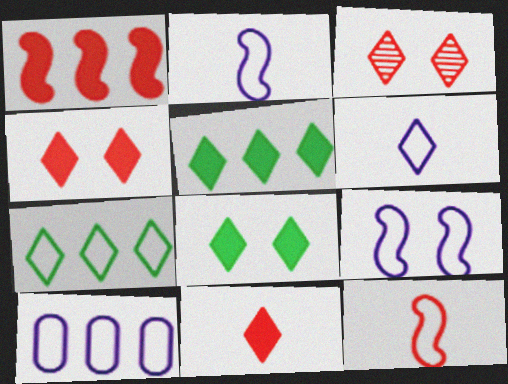[[3, 5, 6], 
[6, 9, 10]]